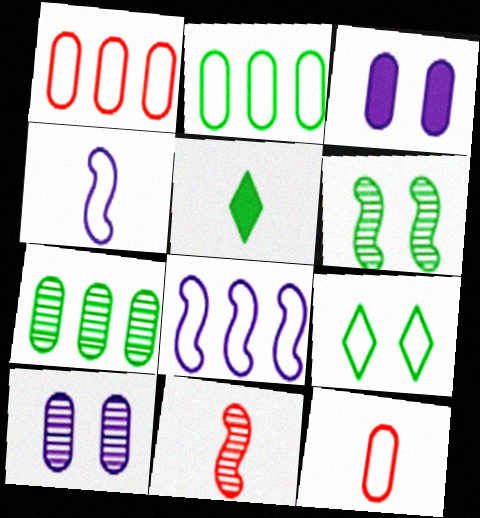[[1, 4, 9], 
[2, 5, 6], 
[3, 7, 12], 
[8, 9, 12]]